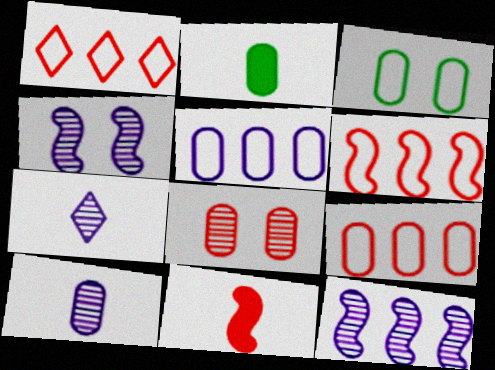[[1, 2, 4], 
[1, 6, 9], 
[1, 8, 11], 
[2, 5, 8]]